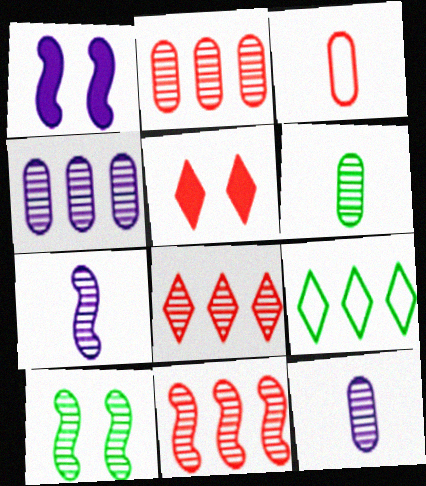[[2, 8, 11], 
[3, 5, 11], 
[7, 10, 11], 
[8, 10, 12]]